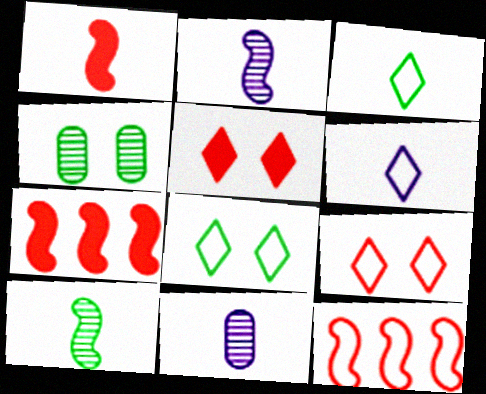[[1, 3, 11], 
[4, 6, 7], 
[7, 8, 11]]